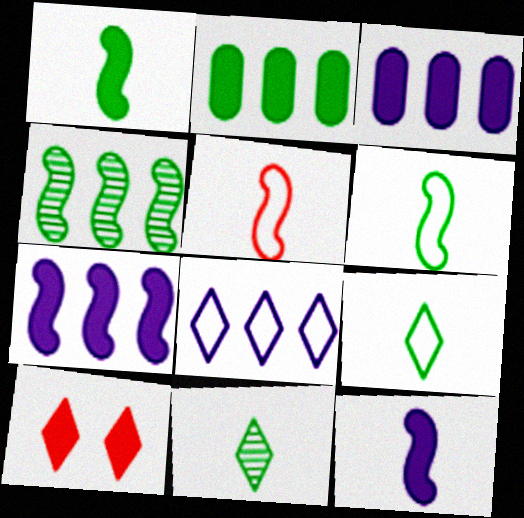[[1, 3, 10], 
[2, 10, 12], 
[8, 10, 11]]